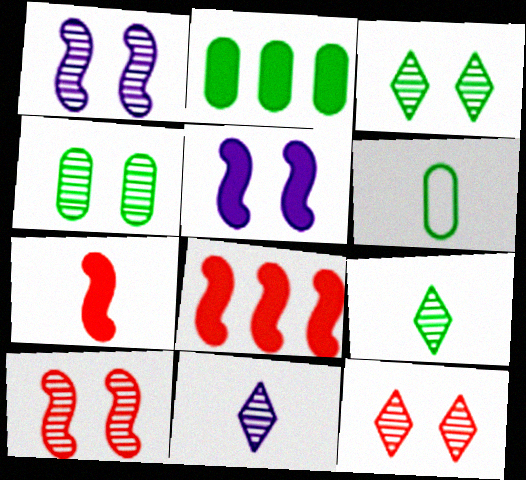[[1, 4, 12], 
[2, 4, 6], 
[6, 7, 11]]